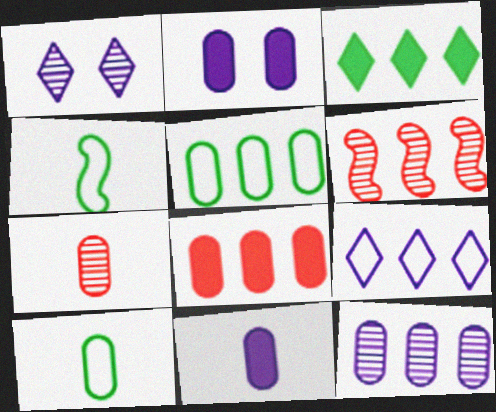[[1, 4, 8], 
[2, 5, 7], 
[5, 8, 12], 
[7, 10, 11]]